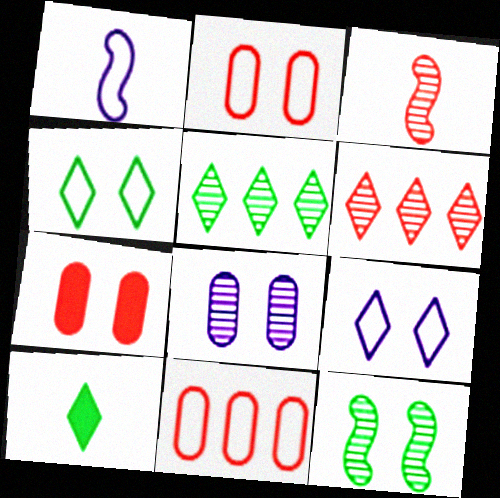[[1, 4, 11], 
[1, 5, 7], 
[3, 5, 8], 
[4, 5, 10], 
[6, 9, 10], 
[7, 9, 12]]